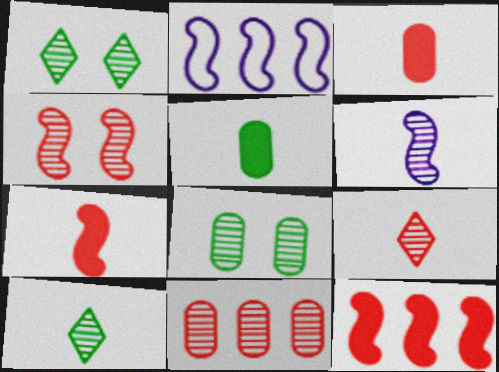[[1, 2, 3], 
[1, 6, 11], 
[4, 9, 11]]